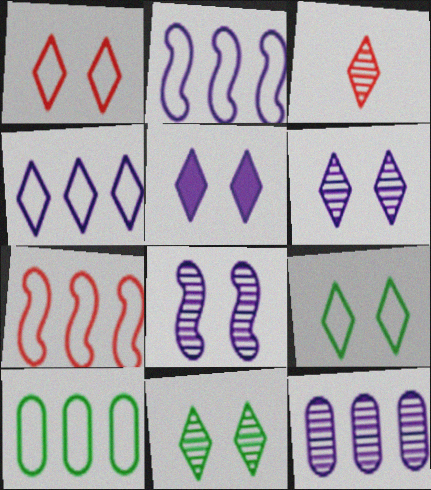[[1, 5, 11], 
[4, 7, 10]]